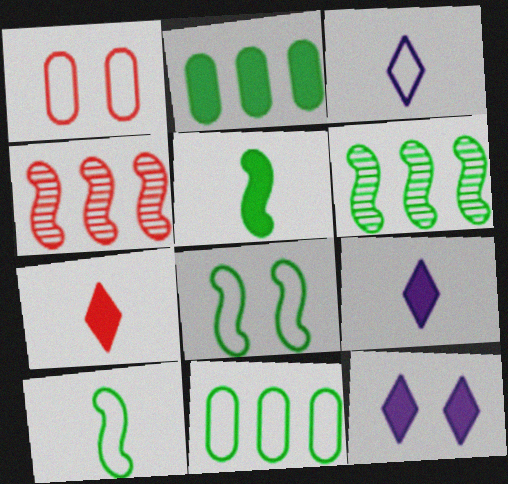[[1, 4, 7], 
[1, 6, 9], 
[5, 6, 8]]